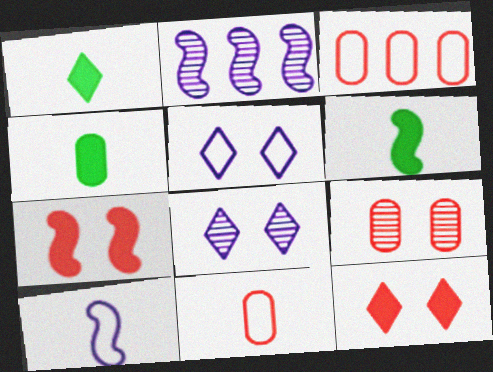[[1, 4, 6], 
[3, 6, 8]]